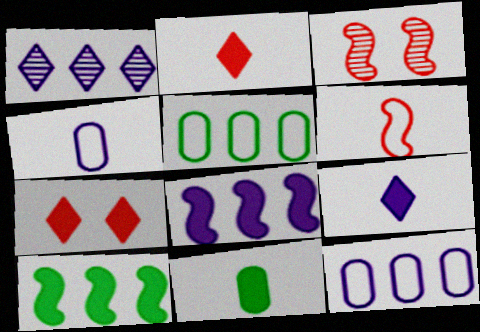[[1, 8, 12], 
[3, 5, 9], 
[7, 8, 11]]